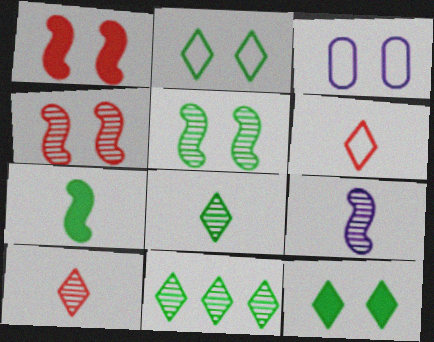[[3, 4, 12]]